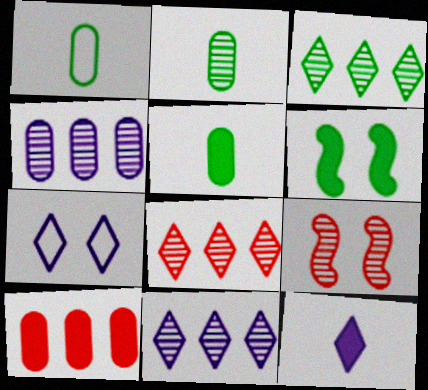[[1, 2, 5], 
[1, 3, 6], 
[2, 9, 11], 
[3, 8, 11], 
[6, 10, 12], 
[7, 11, 12]]